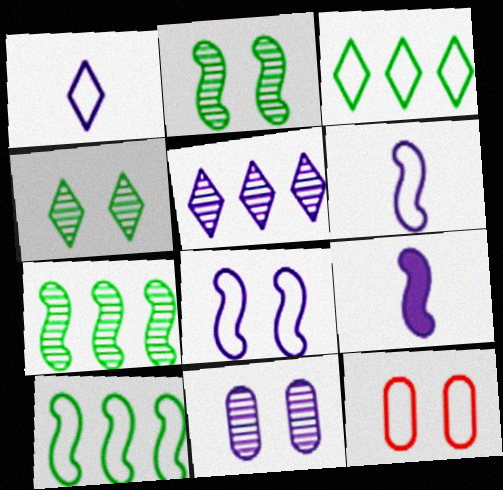[[1, 10, 12], 
[3, 6, 12]]